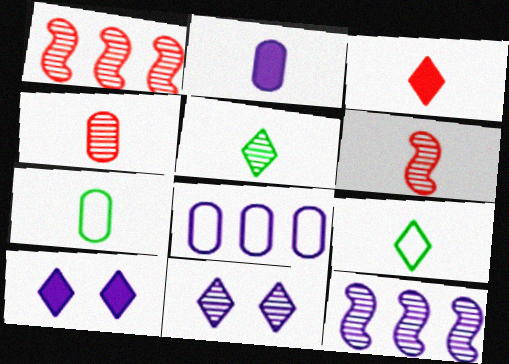[[1, 7, 10], 
[2, 4, 7], 
[2, 6, 9]]